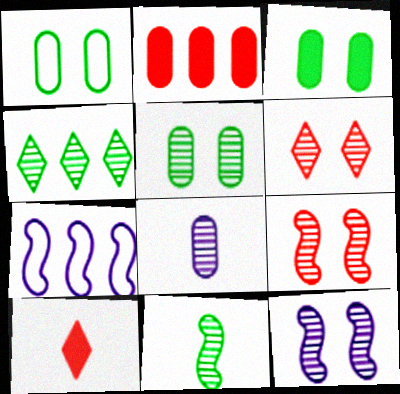[[1, 2, 8], 
[1, 3, 5], 
[2, 4, 7], 
[4, 5, 11], 
[4, 8, 9], 
[5, 6, 12], 
[5, 7, 10]]